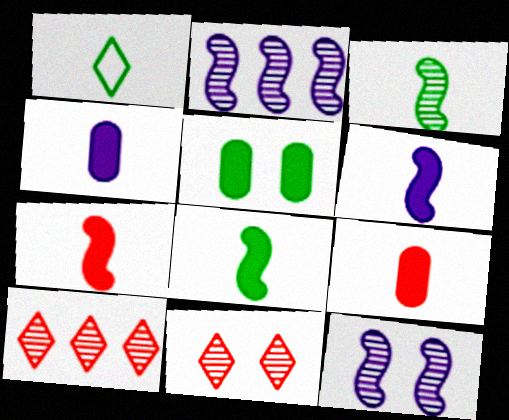[[6, 7, 8]]